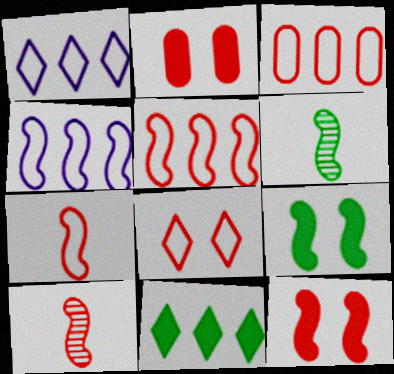[[1, 2, 6], 
[3, 7, 8], 
[4, 6, 12], 
[4, 9, 10], 
[5, 10, 12]]